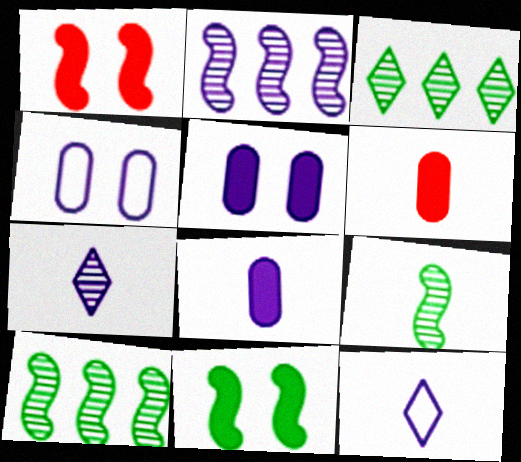[[2, 5, 12], 
[6, 9, 12]]